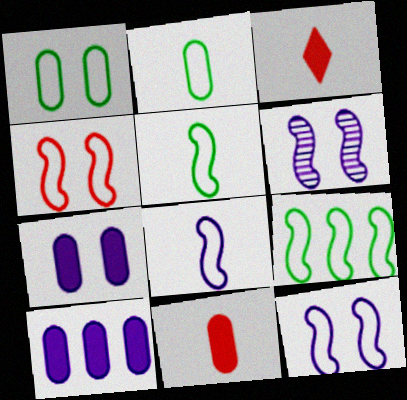[[4, 8, 9]]